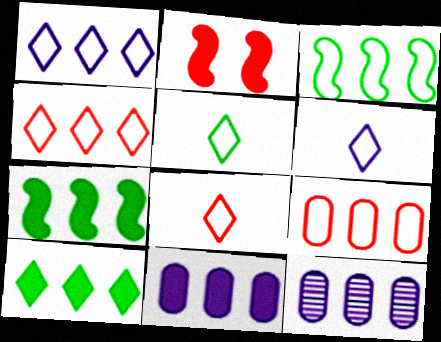[[1, 3, 9], 
[2, 5, 12], 
[4, 7, 12], 
[5, 6, 8]]